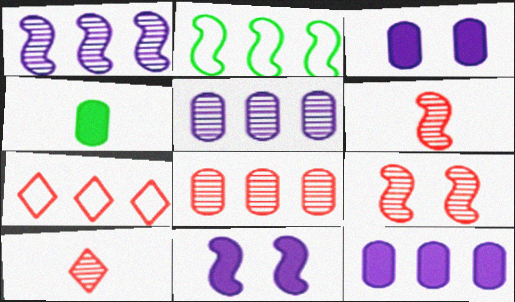[[2, 3, 10], 
[2, 6, 11], 
[8, 9, 10]]